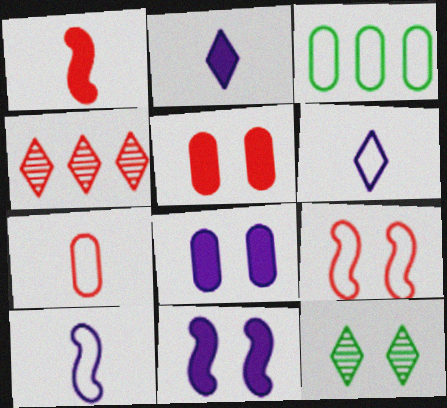[[3, 6, 9], 
[8, 9, 12]]